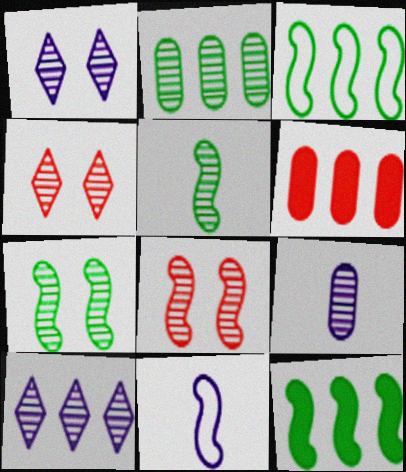[[3, 6, 10], 
[8, 11, 12]]